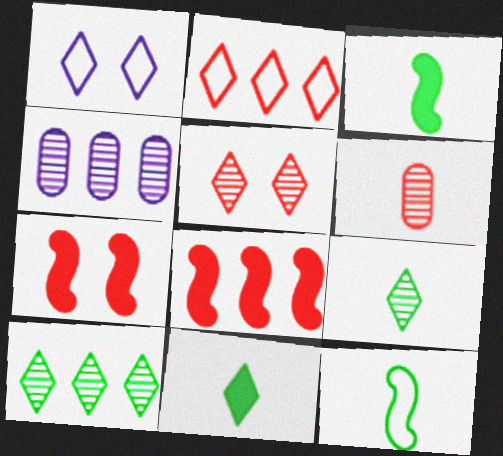[[2, 6, 7]]